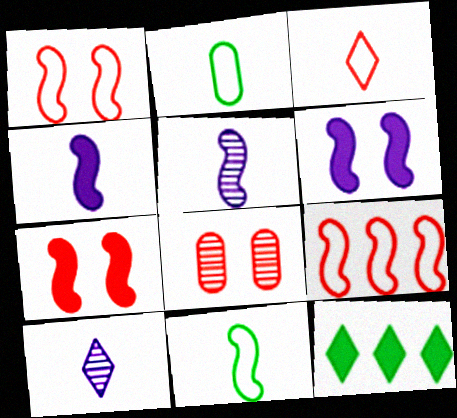[]